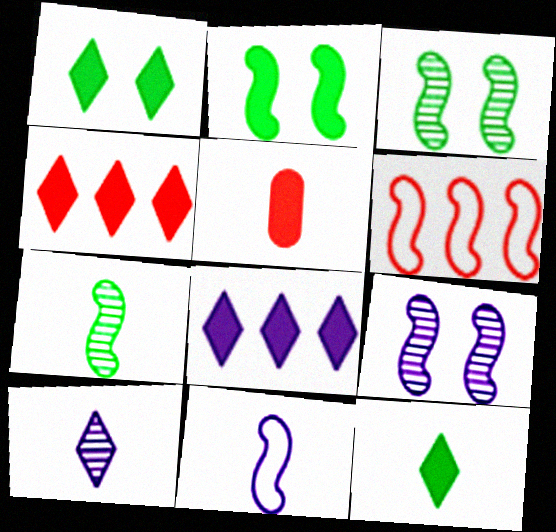[[2, 5, 8]]